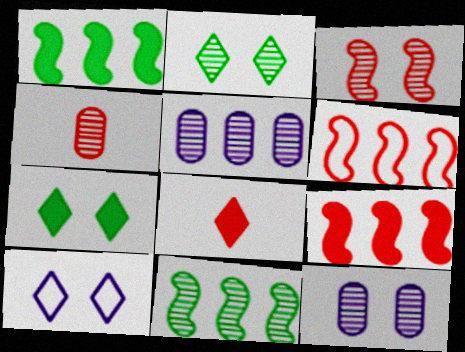[[1, 4, 10], 
[2, 3, 12]]